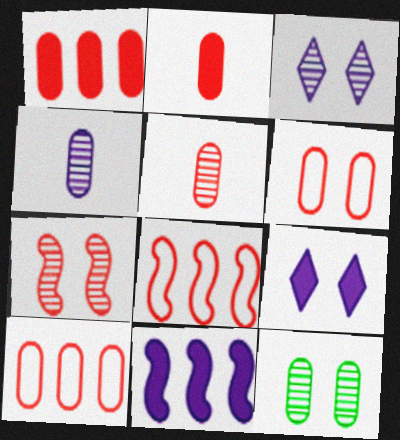[[1, 5, 6], 
[3, 7, 12]]